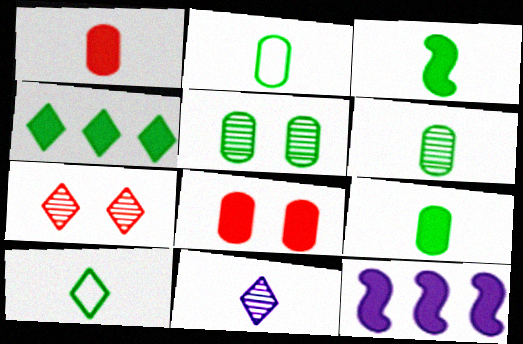[[2, 6, 9], 
[2, 7, 12], 
[3, 6, 10]]